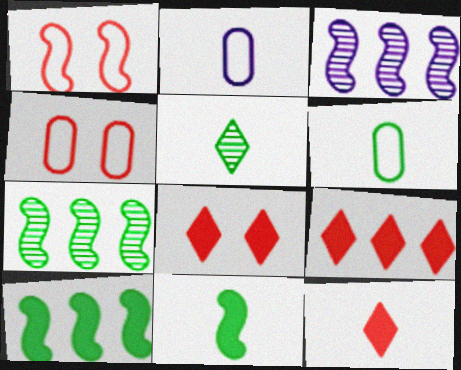[[1, 3, 11], 
[2, 7, 8], 
[3, 6, 8], 
[5, 6, 11], 
[8, 9, 12]]